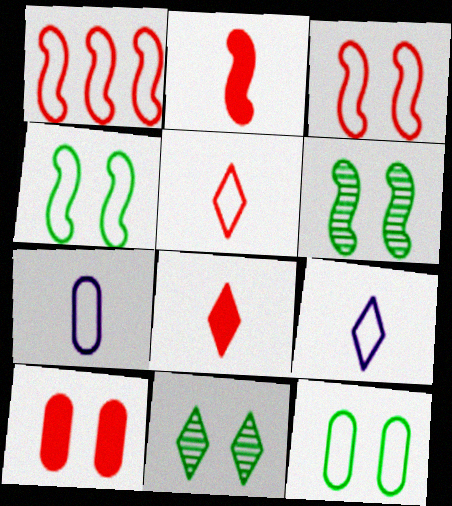[[1, 9, 12]]